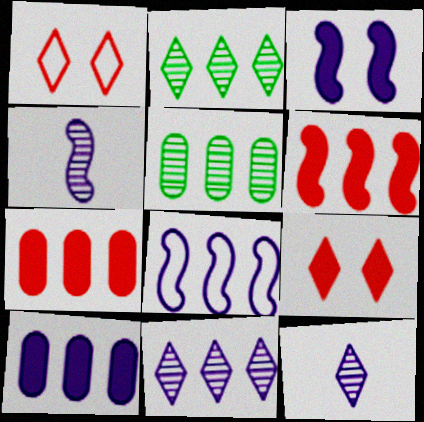[[2, 7, 8], 
[3, 4, 8], 
[8, 10, 11]]